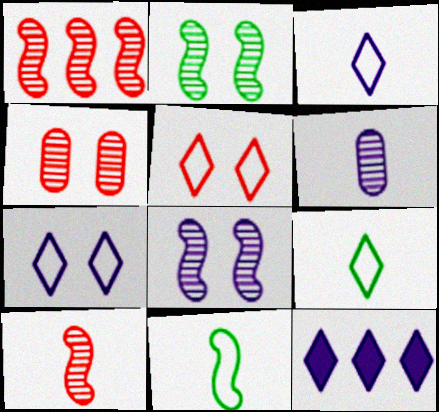[[4, 11, 12]]